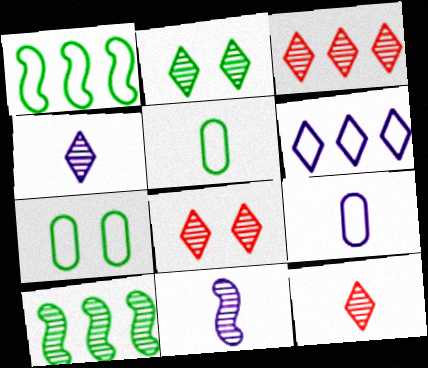[[2, 3, 4], 
[3, 8, 12]]